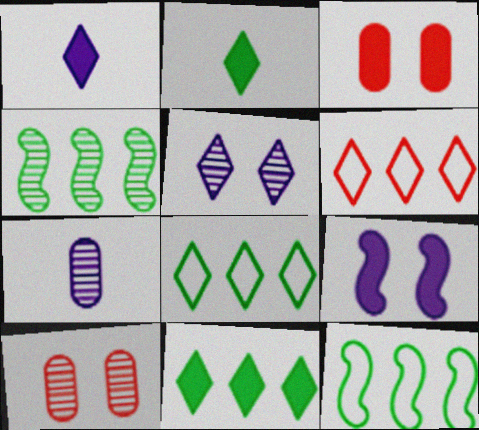[[1, 10, 12], 
[2, 5, 6]]